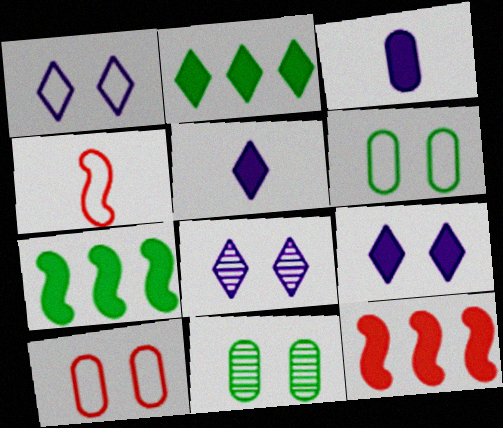[[1, 8, 9]]